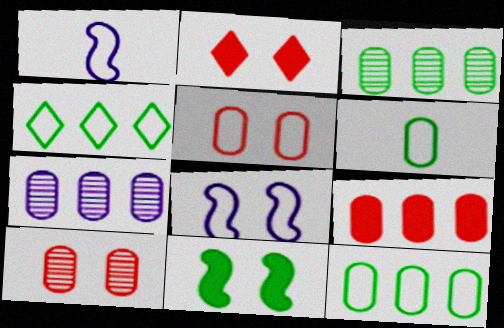[[1, 2, 3], 
[1, 4, 5], 
[7, 9, 12]]